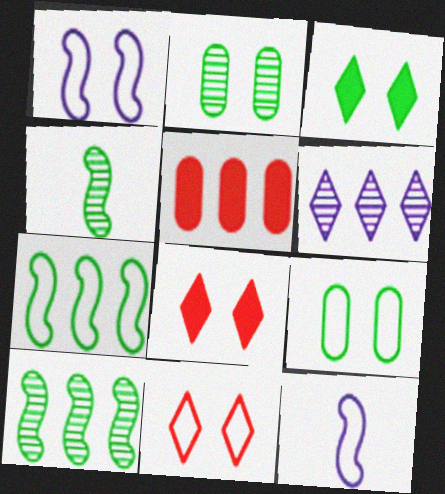[[1, 2, 8], 
[1, 9, 11], 
[5, 6, 7]]